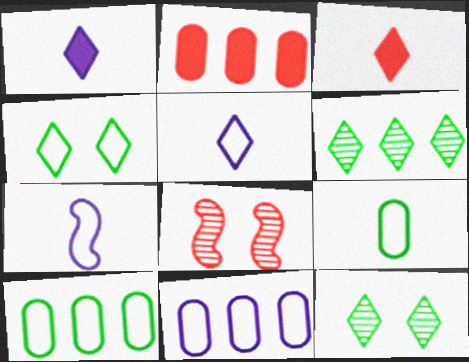[[1, 8, 10], 
[2, 7, 12]]